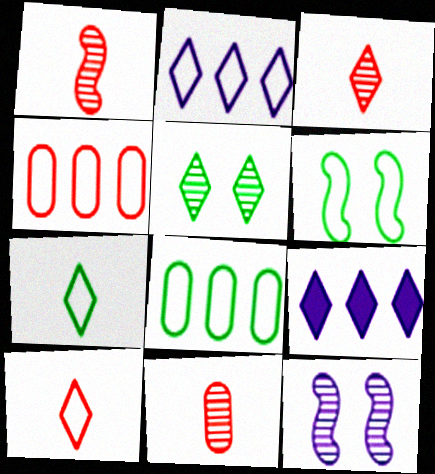[[1, 3, 11], 
[5, 9, 10], 
[6, 7, 8], 
[6, 9, 11]]